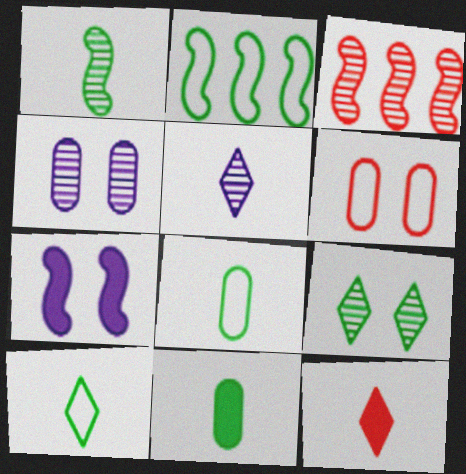[[1, 10, 11], 
[2, 4, 12], 
[2, 9, 11], 
[3, 6, 12], 
[5, 10, 12], 
[6, 7, 9]]